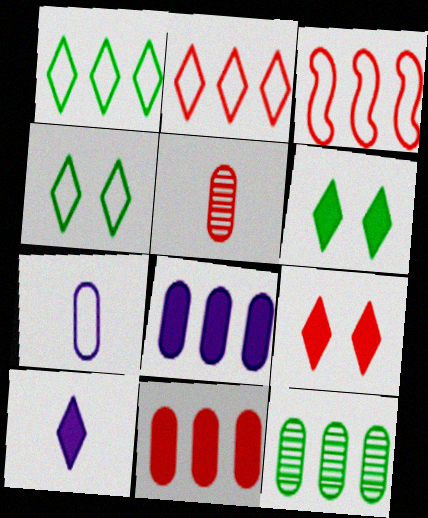[[3, 4, 7], 
[3, 5, 9]]